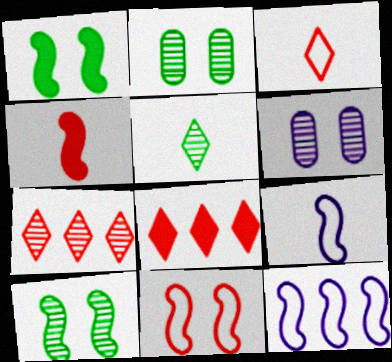[[2, 8, 9], 
[4, 10, 12]]